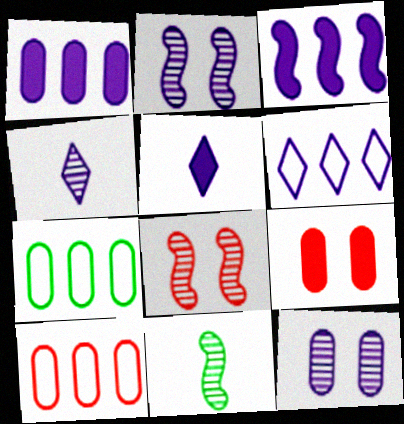[[5, 7, 8], 
[6, 9, 11]]